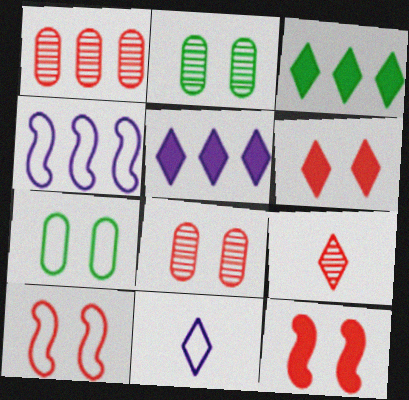[[1, 3, 4], 
[6, 8, 10]]